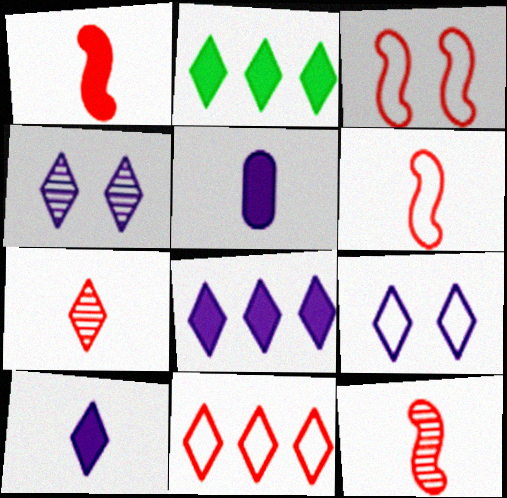[[1, 6, 12], 
[2, 7, 9]]